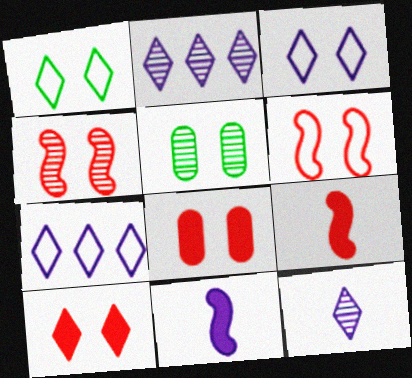[[5, 7, 9]]